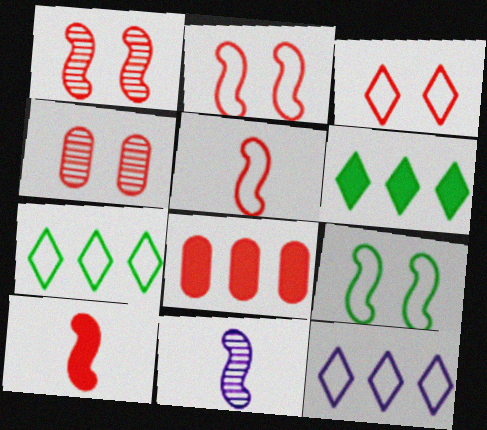[]